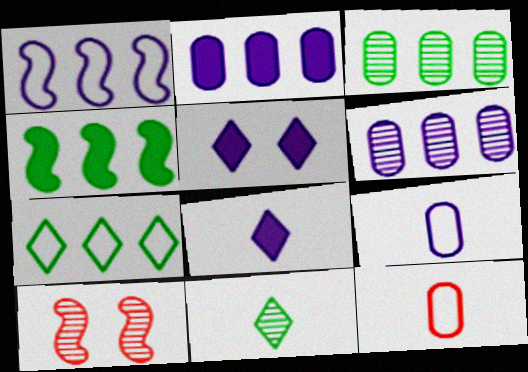[[3, 4, 7], 
[6, 10, 11]]